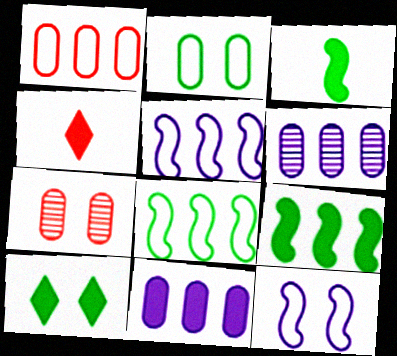[[7, 10, 12]]